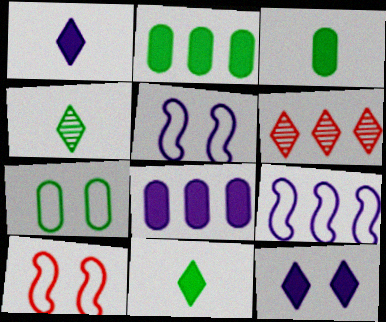[[2, 6, 9], 
[3, 5, 6], 
[4, 8, 10]]